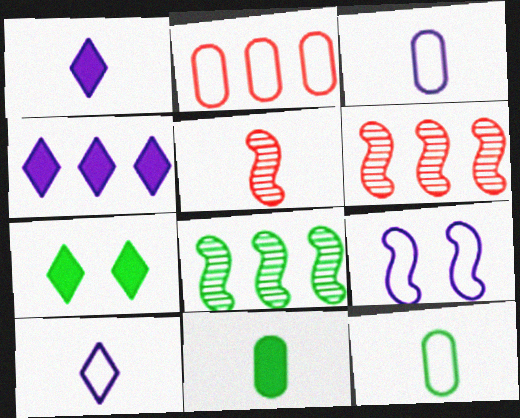[[1, 5, 12], 
[2, 4, 8], 
[3, 6, 7], 
[5, 10, 11], 
[7, 8, 12]]